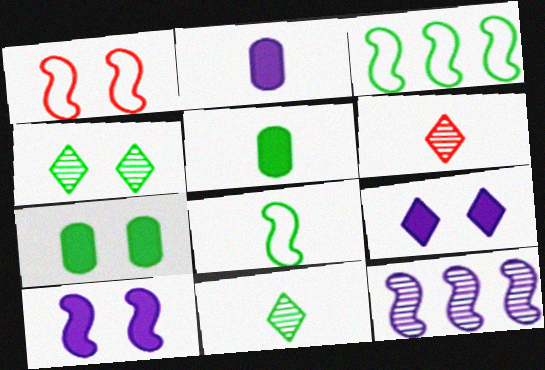[[2, 6, 8], 
[3, 4, 5], 
[3, 7, 11], 
[5, 8, 11]]